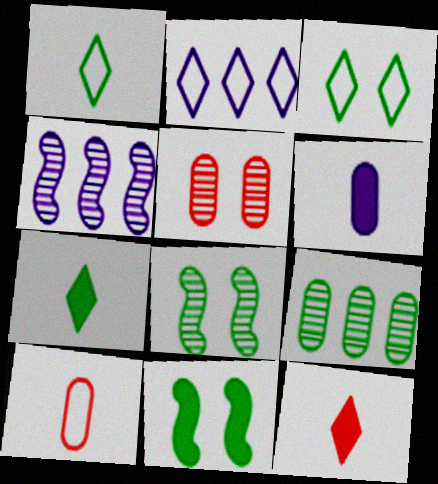[[1, 9, 11]]